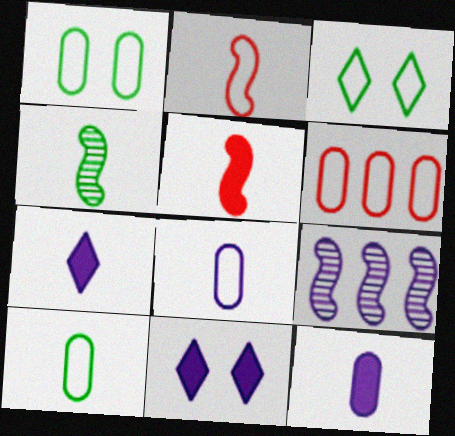[[1, 6, 8], 
[4, 6, 11], 
[8, 9, 11]]